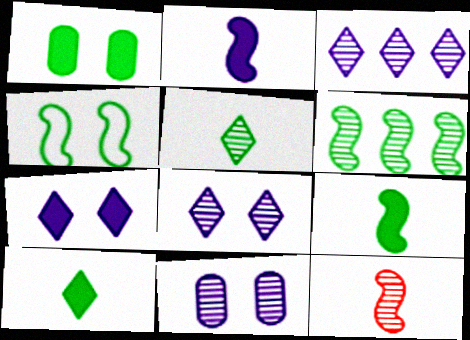[[4, 6, 9]]